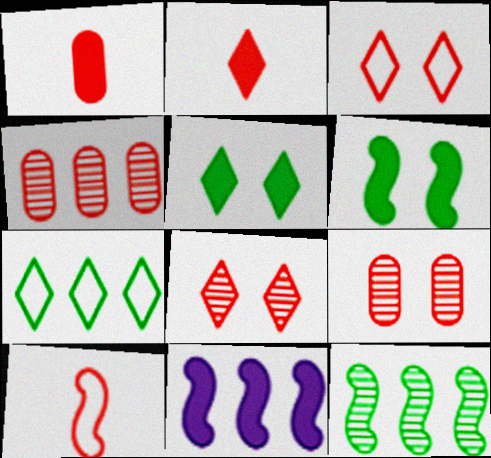[[1, 5, 11], 
[4, 7, 11]]